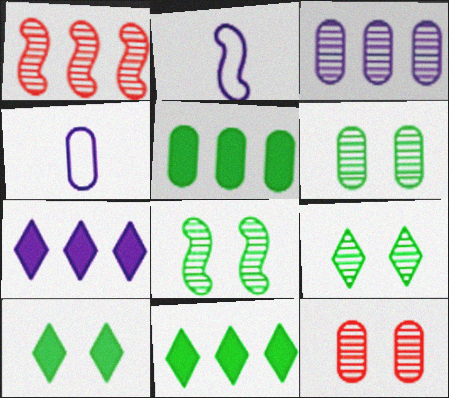[[1, 4, 10], 
[2, 11, 12], 
[4, 5, 12], 
[6, 8, 9]]